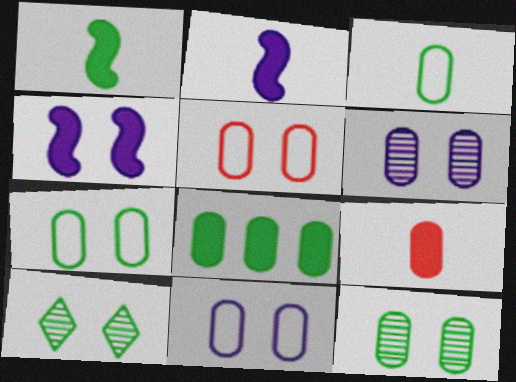[[3, 8, 12], 
[4, 5, 10], 
[5, 7, 11]]